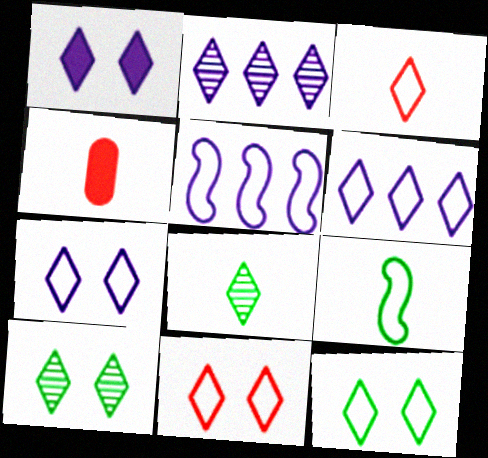[[1, 10, 11], 
[3, 6, 12], 
[4, 5, 10], 
[7, 11, 12]]